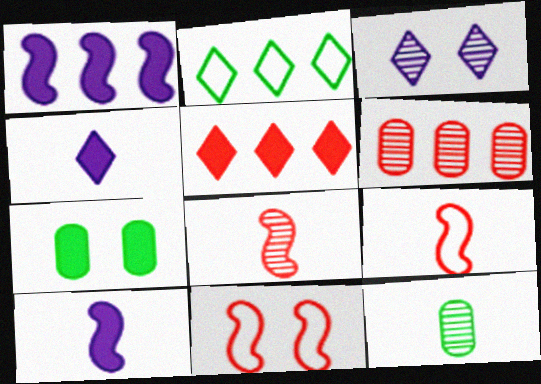[[1, 2, 6], 
[3, 7, 11], 
[4, 9, 12], 
[5, 7, 10]]